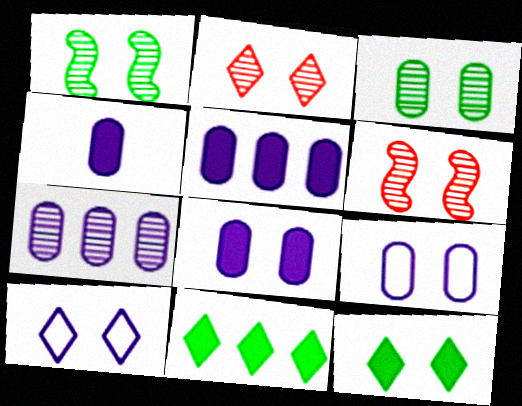[[2, 10, 12], 
[4, 5, 8], 
[4, 7, 9], 
[6, 9, 12]]